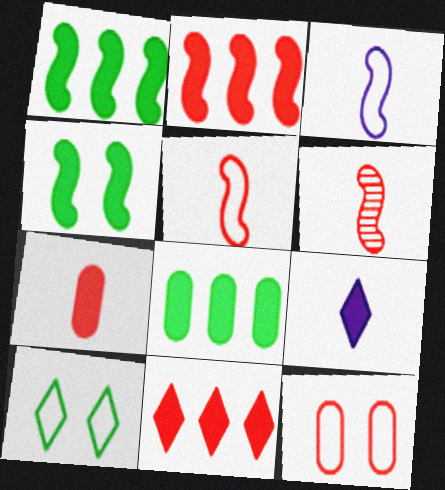[[6, 11, 12]]